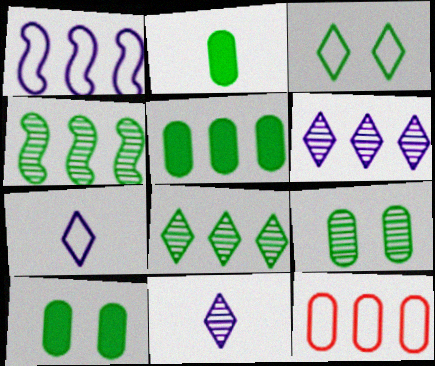[[2, 3, 4], 
[2, 5, 10]]